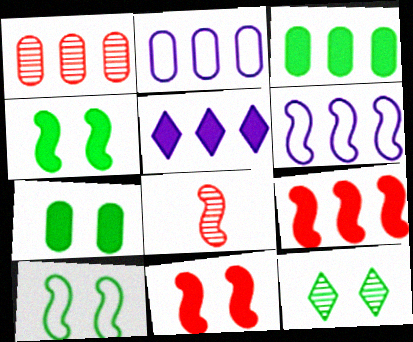[[1, 2, 3], 
[3, 5, 9], 
[4, 6, 8], 
[7, 10, 12]]